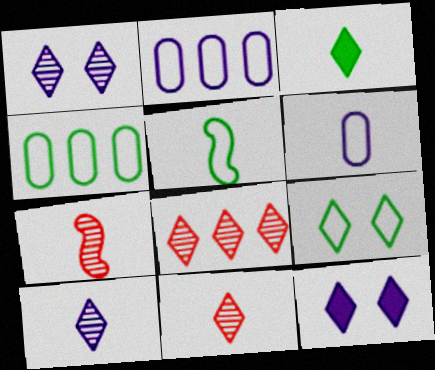[[3, 6, 7], 
[4, 5, 9], 
[4, 7, 12]]